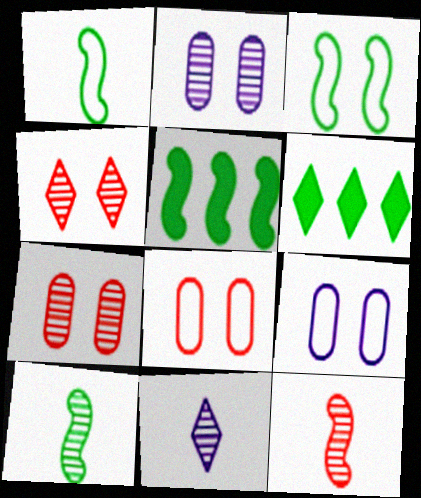[[3, 5, 10], 
[5, 8, 11], 
[6, 9, 12]]